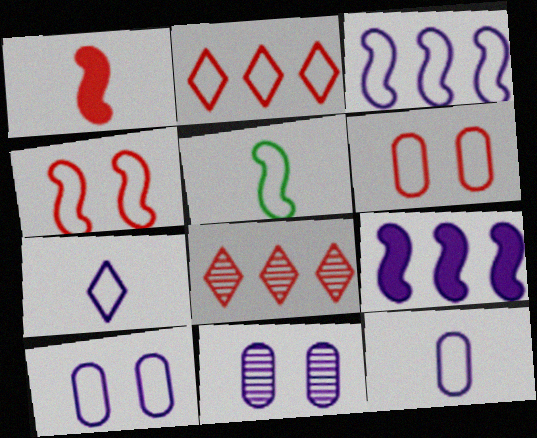[[1, 6, 8], 
[2, 5, 10], 
[3, 4, 5], 
[3, 7, 10], 
[7, 9, 11]]